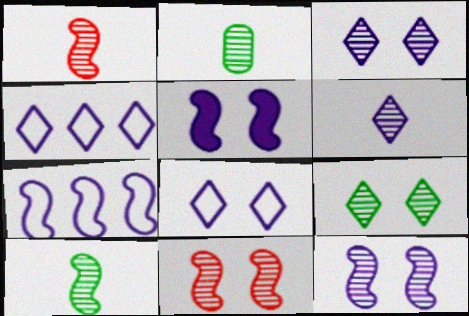[[1, 2, 6]]